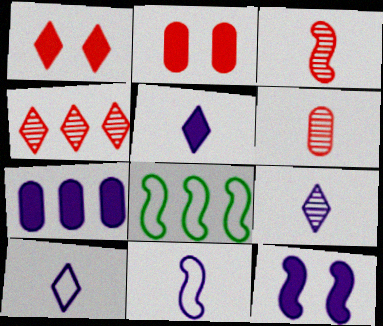[[2, 8, 9], 
[3, 8, 12], 
[4, 7, 8], 
[5, 7, 12], 
[5, 9, 10]]